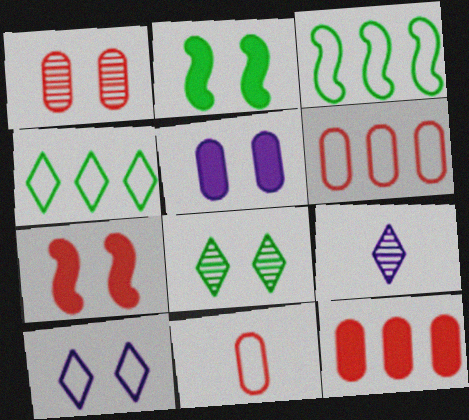[[1, 2, 10], 
[1, 11, 12], 
[2, 6, 9], 
[3, 10, 11]]